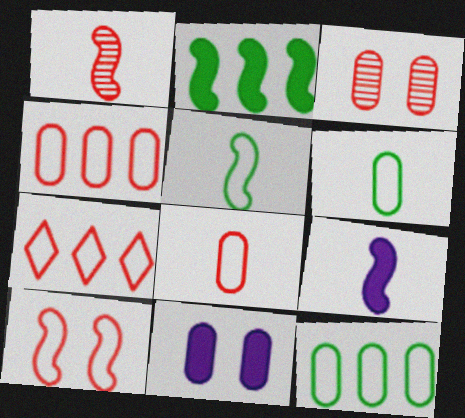[[1, 5, 9], 
[7, 8, 10]]